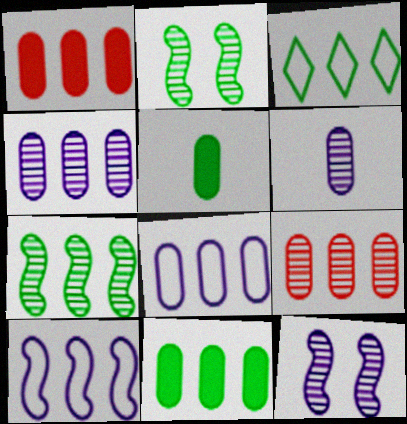[[2, 3, 5], 
[3, 7, 11], 
[8, 9, 11]]